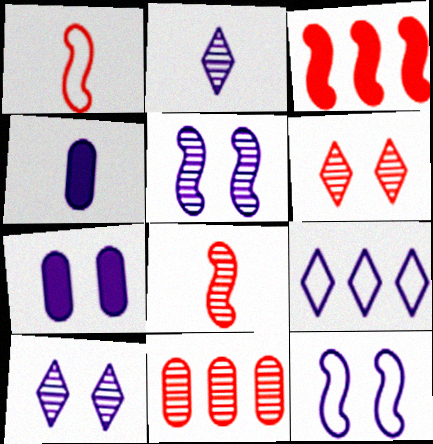[[4, 5, 9], 
[6, 8, 11], 
[7, 10, 12]]